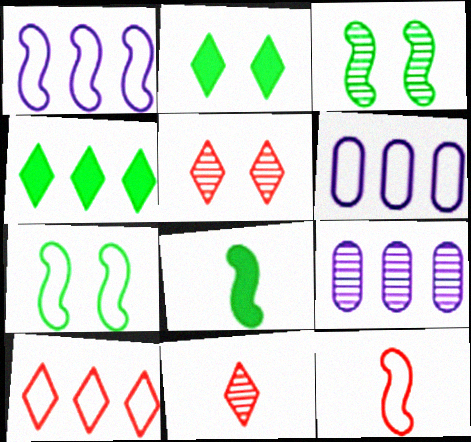[[1, 7, 12], 
[2, 9, 12], 
[3, 9, 11], 
[5, 6, 8]]